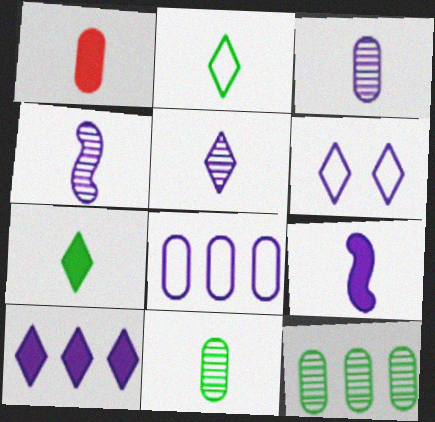[[1, 2, 4], 
[1, 7, 9], 
[3, 4, 5], 
[5, 6, 10]]